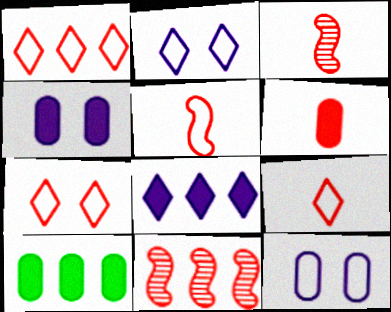[[1, 7, 9], 
[2, 3, 10], 
[3, 6, 9], 
[4, 6, 10], 
[6, 7, 11]]